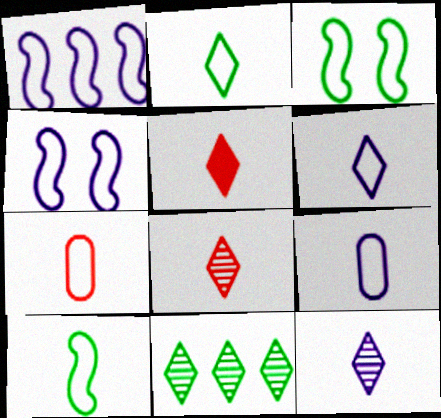[[2, 5, 12], 
[6, 7, 10]]